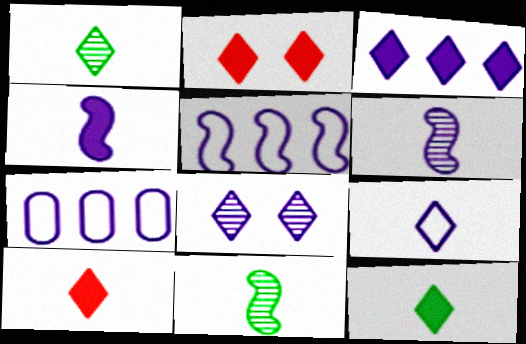[[1, 9, 10], 
[2, 3, 12], 
[2, 7, 11], 
[3, 8, 9], 
[4, 7, 8]]